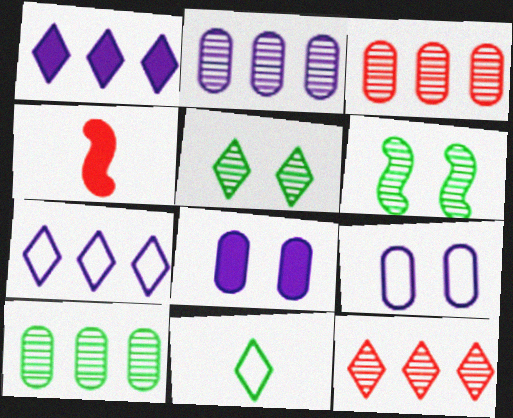[[2, 3, 10]]